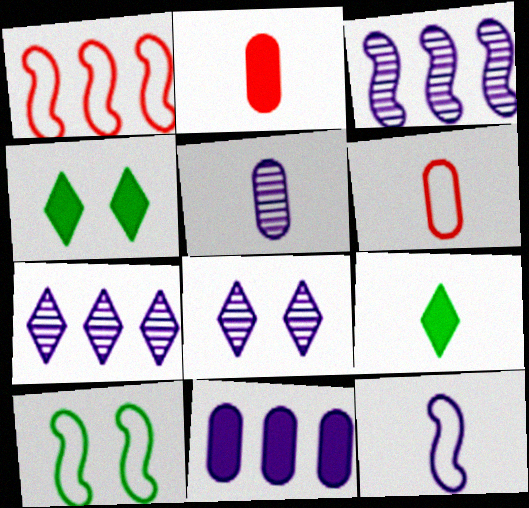[[1, 4, 5], 
[1, 10, 12], 
[2, 7, 10], 
[3, 4, 6], 
[3, 5, 8], 
[8, 11, 12]]